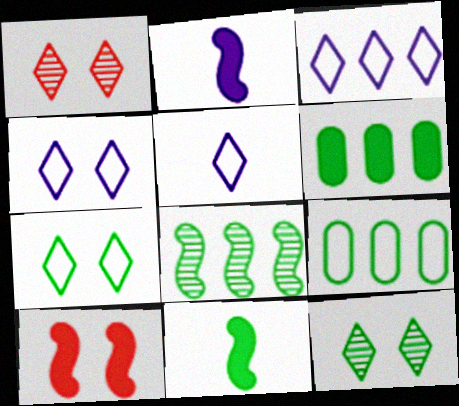[[1, 2, 9], 
[3, 4, 5], 
[9, 11, 12]]